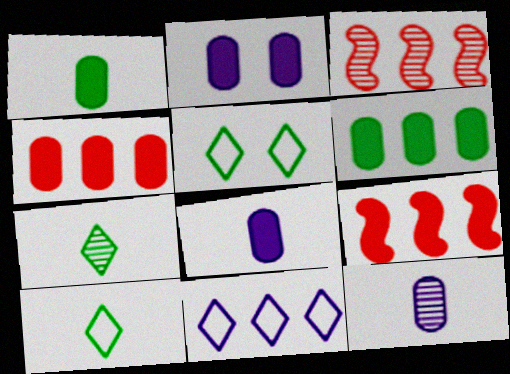[[1, 2, 4], 
[2, 3, 10], 
[3, 5, 8], 
[3, 6, 11], 
[5, 9, 12]]